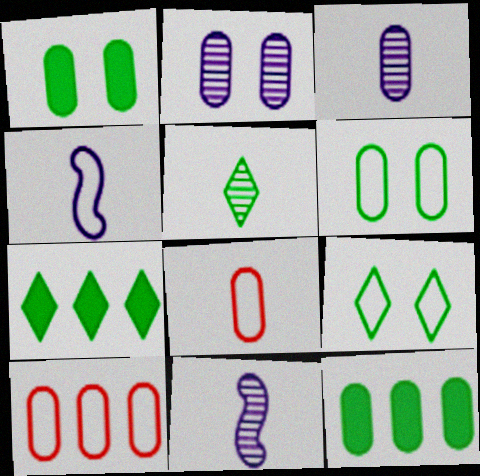[[1, 3, 10], 
[2, 8, 12], 
[4, 9, 10], 
[5, 7, 9]]